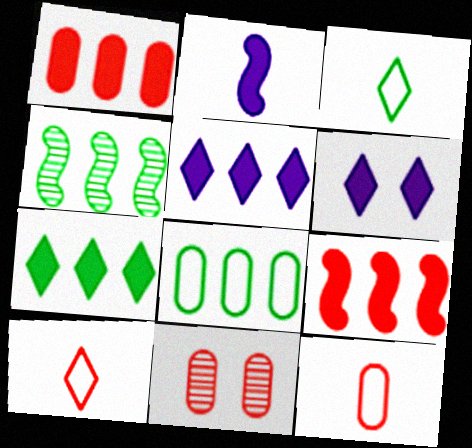[[1, 11, 12], 
[4, 6, 12], 
[4, 7, 8], 
[9, 10, 11]]